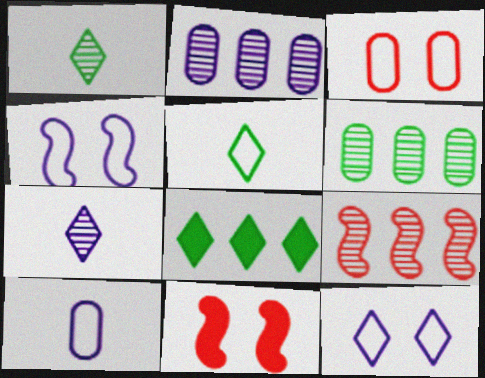[[2, 5, 11]]